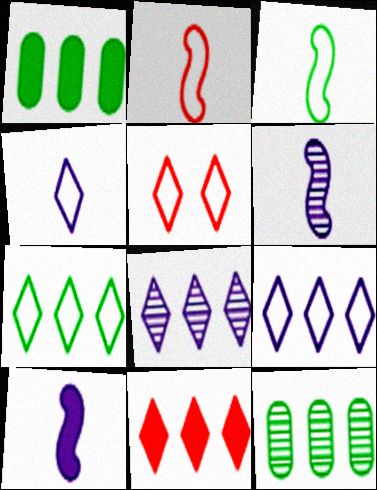[[1, 5, 6], 
[4, 5, 7], 
[5, 10, 12], 
[7, 8, 11]]